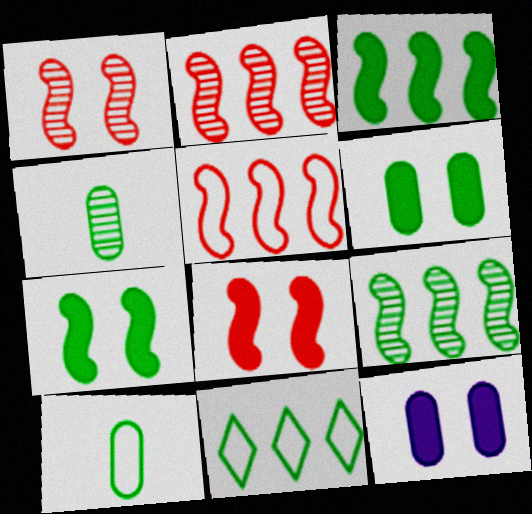[[4, 7, 11]]